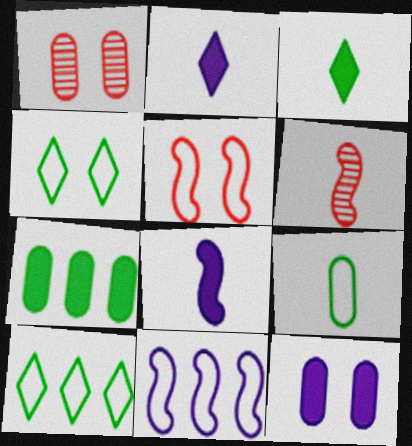[[1, 3, 11], 
[1, 8, 10], 
[2, 6, 9], 
[6, 10, 12]]